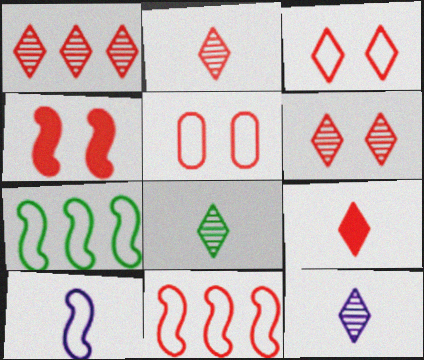[[1, 2, 6], 
[1, 3, 9], 
[2, 8, 12], 
[4, 5, 6]]